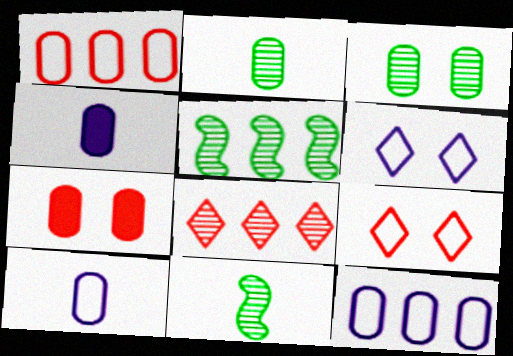[[1, 3, 4], 
[2, 7, 12], 
[4, 5, 9]]